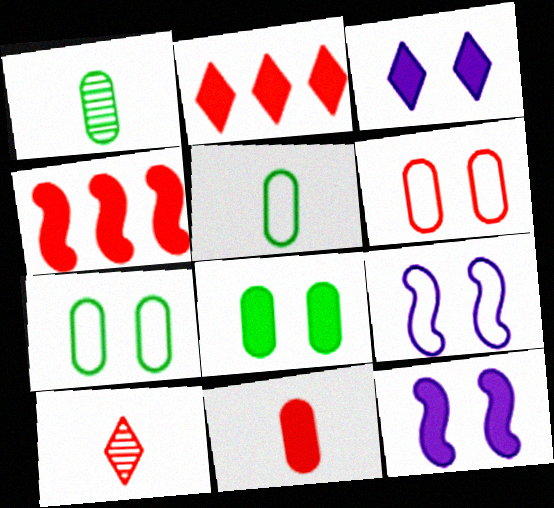[[1, 2, 9], 
[4, 6, 10]]